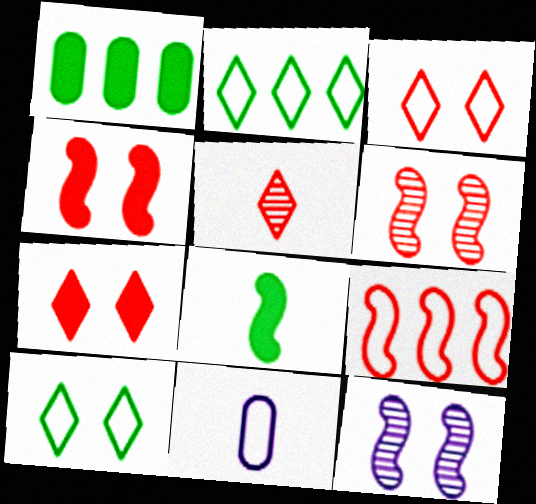[[5, 8, 11], 
[8, 9, 12], 
[9, 10, 11]]